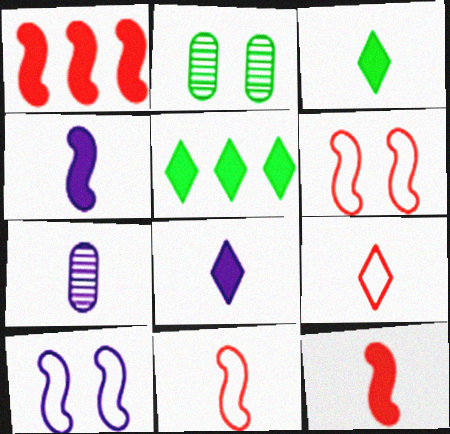[[3, 7, 11], 
[5, 6, 7]]